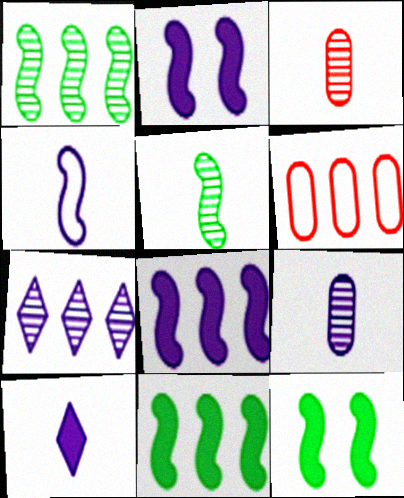[[4, 9, 10], 
[6, 7, 11]]